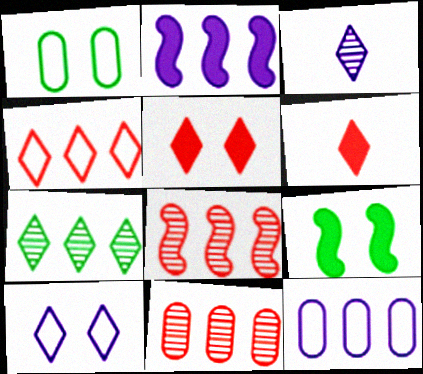[[6, 7, 10]]